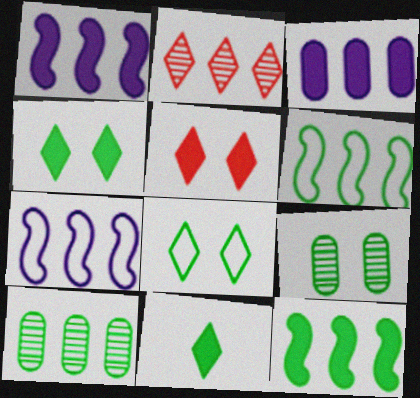[[2, 3, 6], 
[6, 9, 11]]